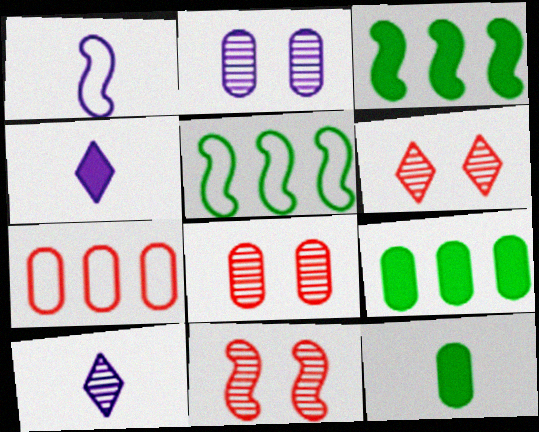[[1, 3, 11], 
[1, 6, 9], 
[2, 7, 12], 
[4, 5, 8], 
[6, 8, 11]]